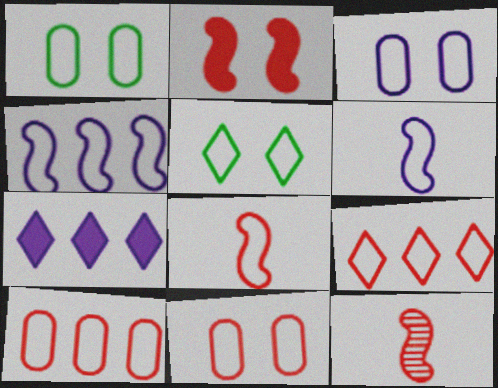[[1, 3, 11], 
[1, 6, 9], 
[1, 7, 12], 
[5, 6, 10], 
[8, 9, 11]]